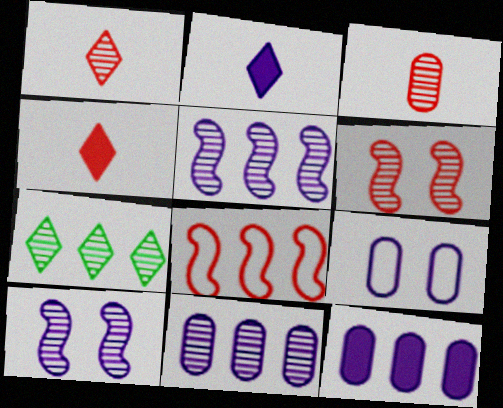[[2, 5, 9], 
[3, 7, 10], 
[7, 8, 12]]